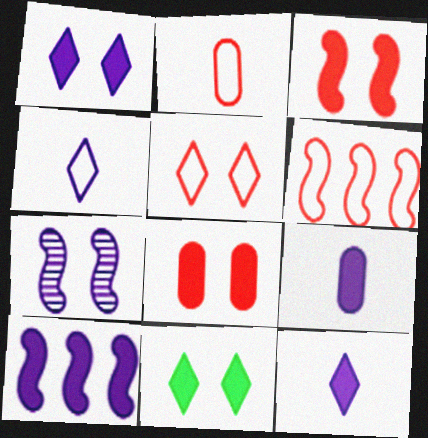[[1, 9, 10], 
[2, 5, 6]]